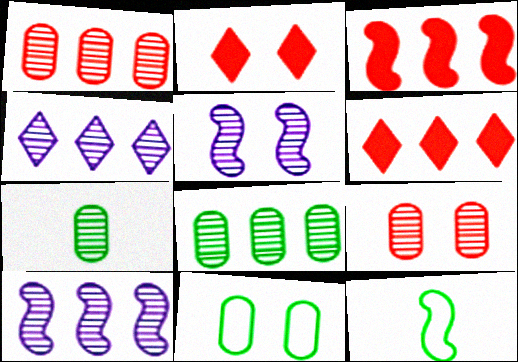[[2, 5, 11], 
[3, 5, 12]]